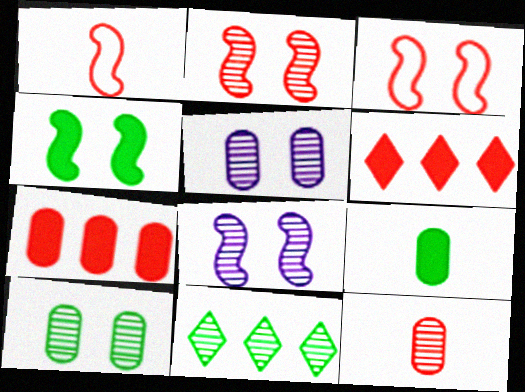[[3, 4, 8], 
[3, 6, 12], 
[8, 11, 12]]